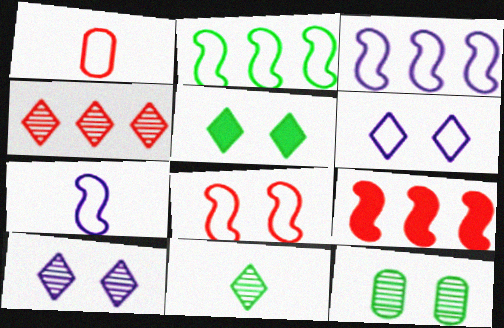[[1, 2, 6], 
[2, 7, 8], 
[4, 10, 11]]